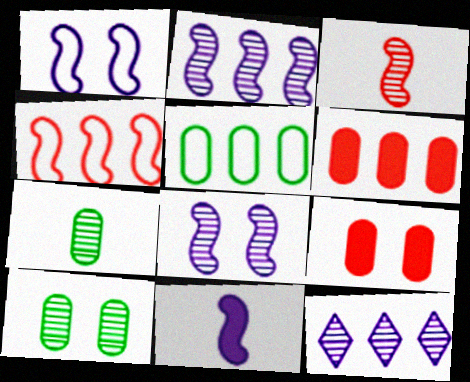[[1, 2, 11], 
[3, 10, 12]]